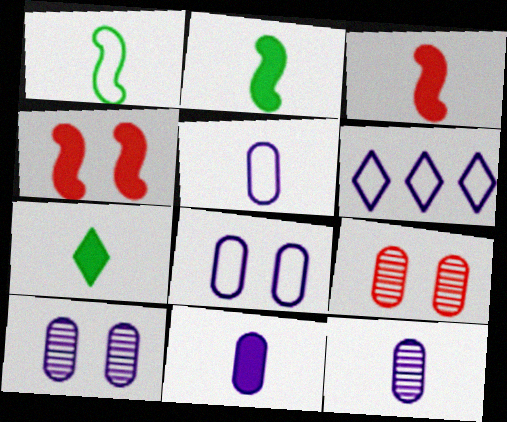[[2, 6, 9], 
[3, 7, 11], 
[5, 11, 12]]